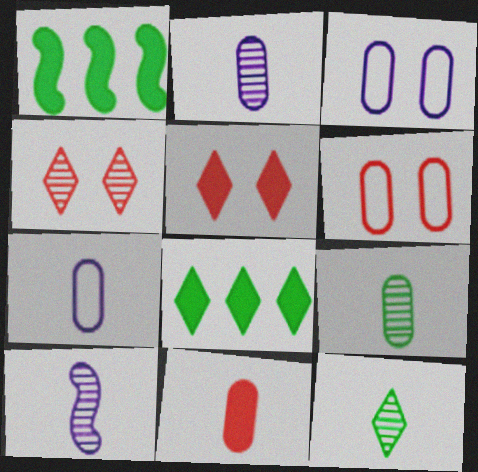[[1, 4, 7], 
[6, 8, 10], 
[7, 9, 11]]